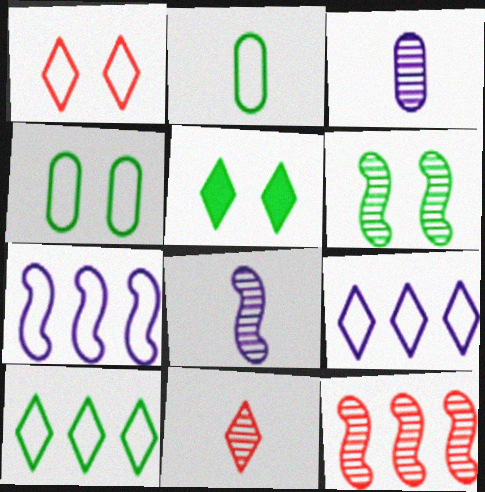[[1, 2, 7], 
[4, 5, 6], 
[5, 9, 11], 
[6, 8, 12]]